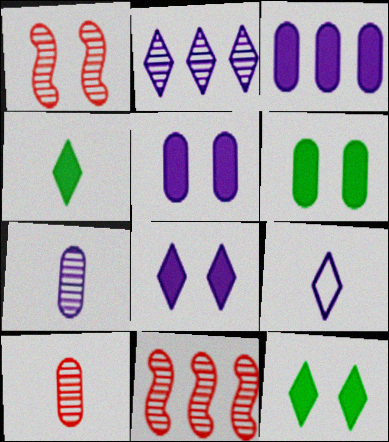[[2, 8, 9], 
[6, 9, 11]]